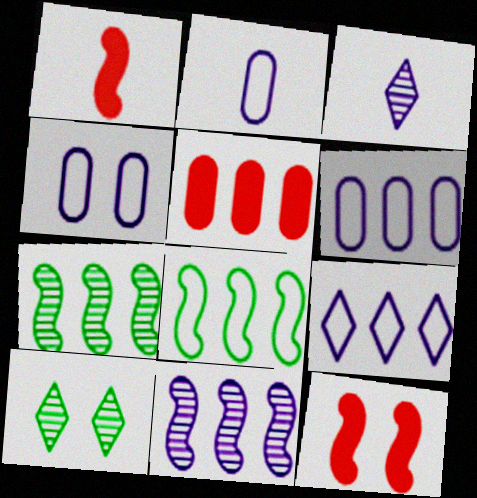[[1, 6, 10], 
[2, 4, 6], 
[4, 10, 12], 
[5, 7, 9]]